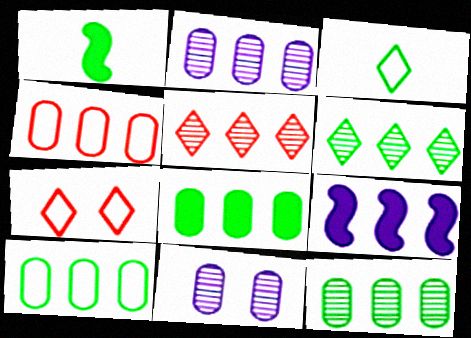[[1, 2, 7], 
[2, 4, 8], 
[4, 6, 9], 
[5, 9, 10], 
[8, 10, 12]]